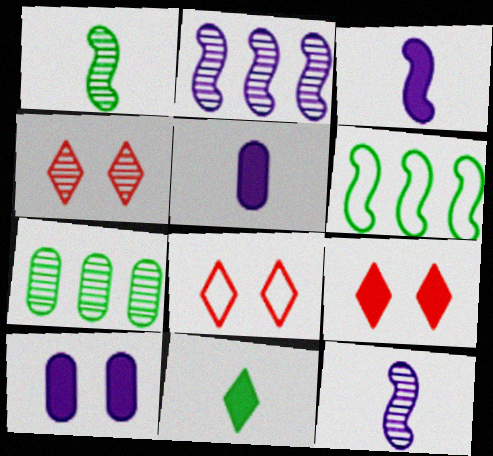[[3, 7, 8], 
[4, 5, 6], 
[4, 7, 12], 
[4, 8, 9]]